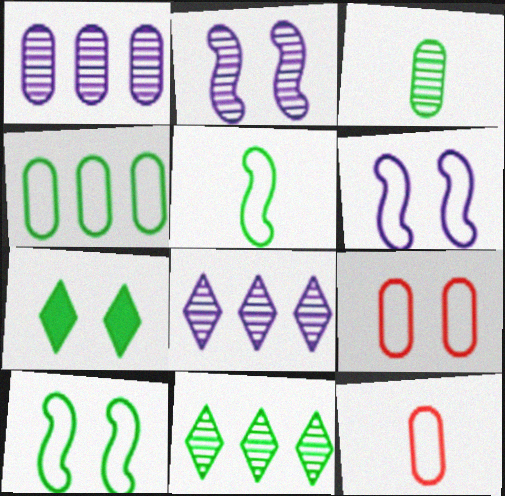[[2, 7, 9]]